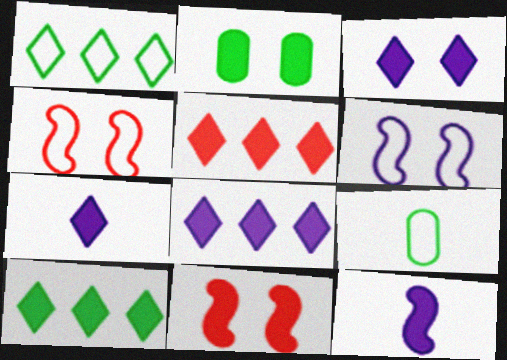[[2, 3, 11], 
[2, 5, 12], 
[3, 7, 8], 
[5, 8, 10]]